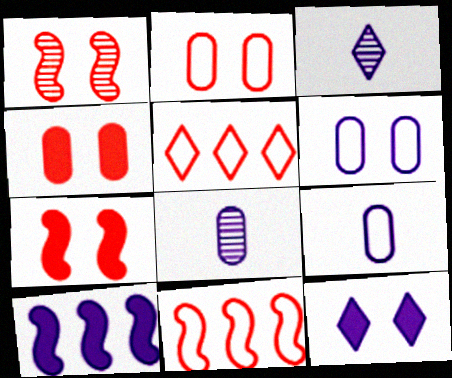[[3, 6, 10]]